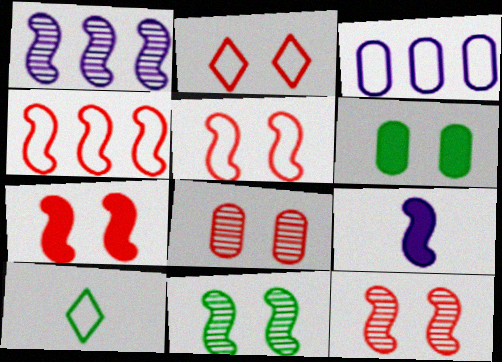[[2, 7, 8], 
[3, 5, 10], 
[4, 9, 11], 
[5, 7, 12]]